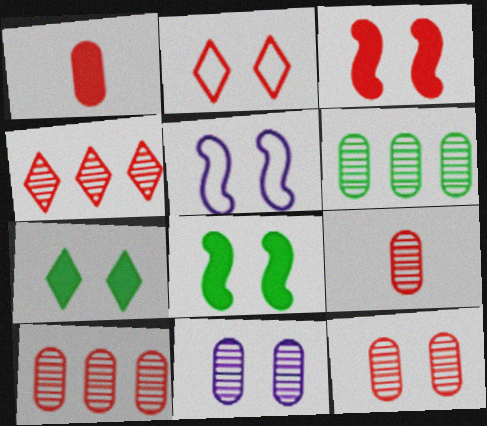[[2, 3, 12], 
[2, 8, 11], 
[5, 7, 12], 
[6, 9, 11], 
[9, 10, 12]]